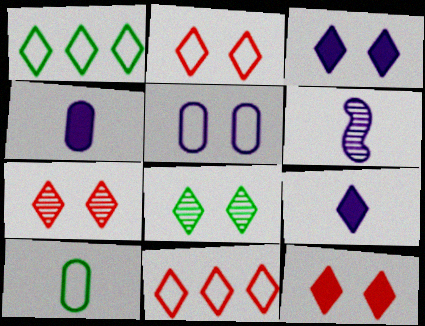[[1, 7, 9], 
[2, 3, 8], 
[2, 7, 12], 
[8, 9, 11]]